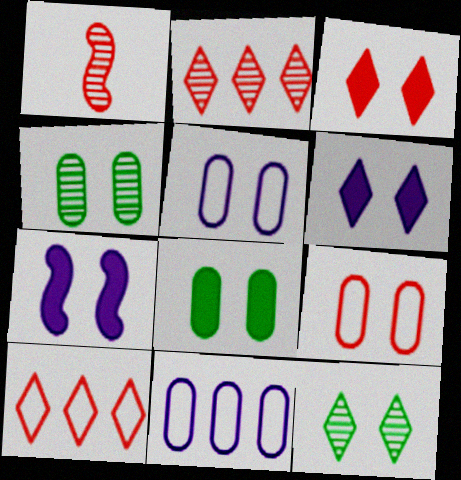[[3, 7, 8], 
[7, 9, 12]]